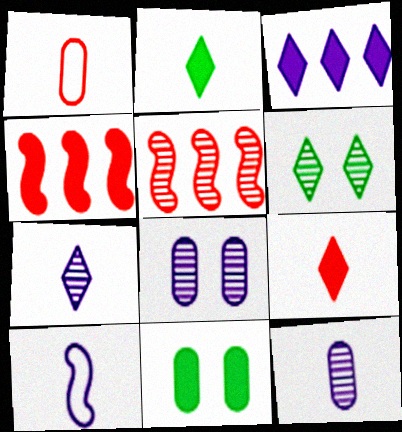[[3, 8, 10], 
[5, 6, 12]]